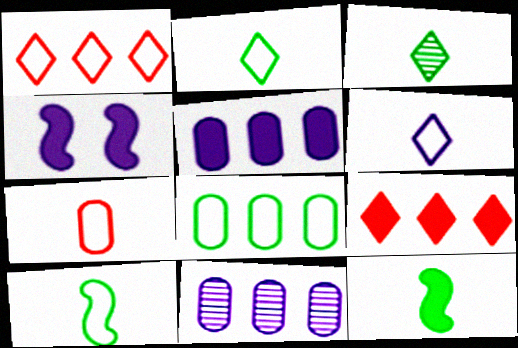[[4, 6, 11], 
[6, 7, 10]]